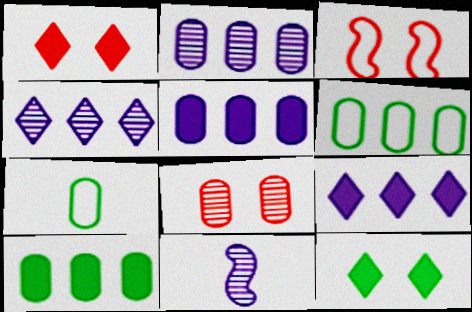[[1, 3, 8], 
[1, 6, 11], 
[5, 7, 8]]